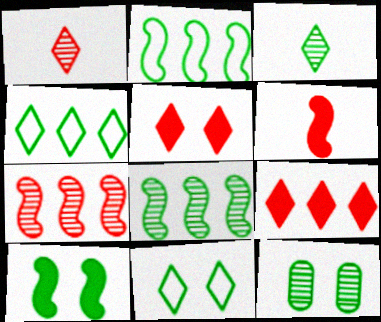[[3, 8, 12], 
[10, 11, 12]]